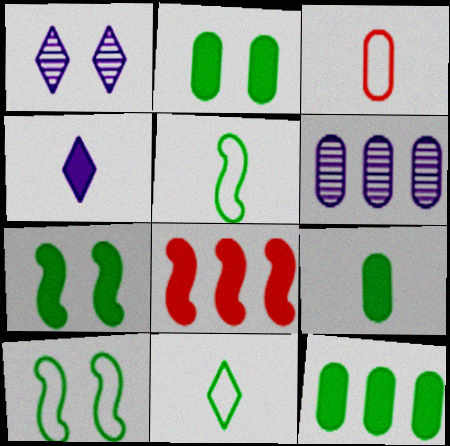[[2, 3, 6], 
[2, 4, 8], 
[2, 9, 12]]